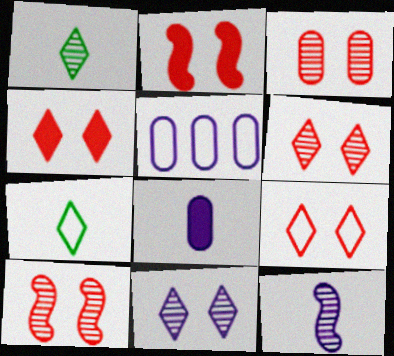[[1, 2, 5], 
[2, 3, 9], 
[3, 6, 10], 
[4, 6, 9]]